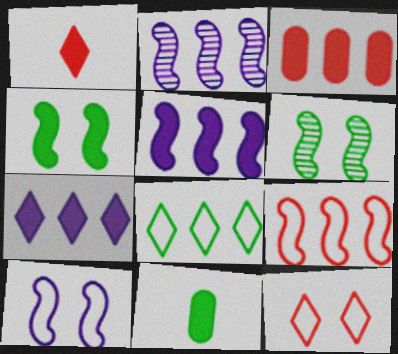[[2, 3, 8], 
[2, 11, 12], 
[6, 8, 11]]